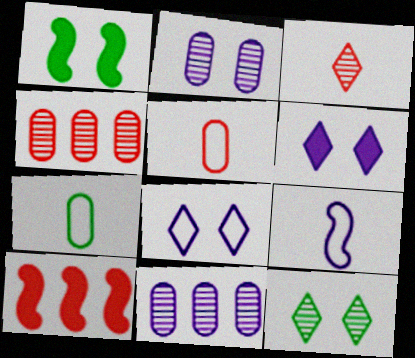[[6, 9, 11]]